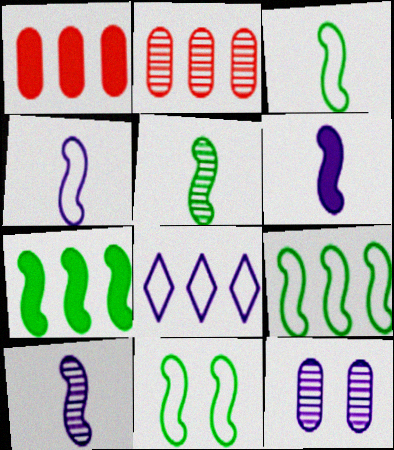[[2, 7, 8], 
[3, 9, 11], 
[4, 6, 10], 
[5, 7, 11], 
[6, 8, 12]]